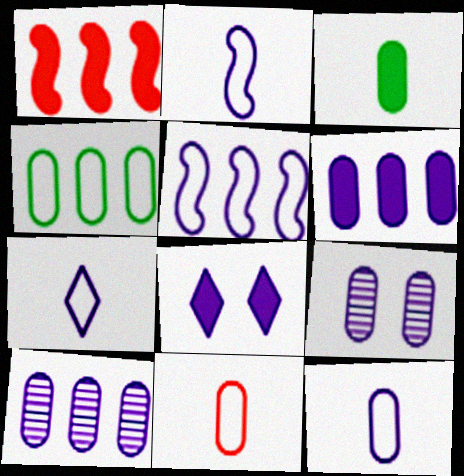[[1, 3, 8], 
[2, 7, 12], 
[2, 8, 10], 
[6, 9, 12]]